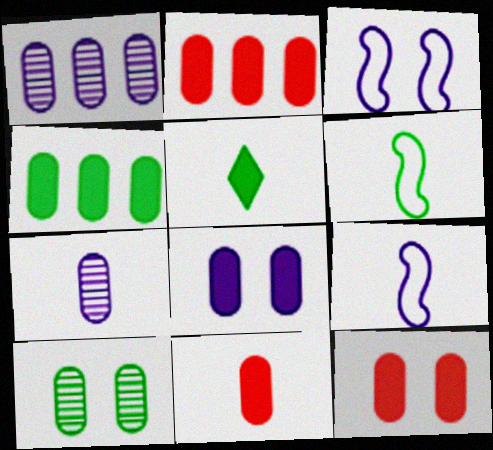[[2, 11, 12], 
[4, 8, 11]]